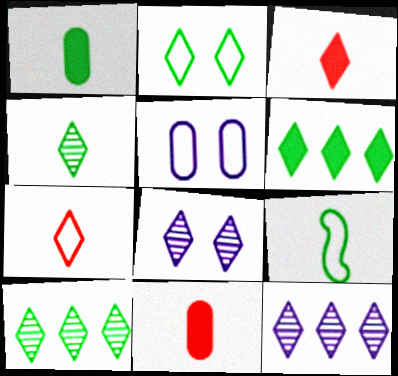[[1, 4, 9], 
[2, 3, 12], 
[2, 4, 6], 
[6, 7, 8]]